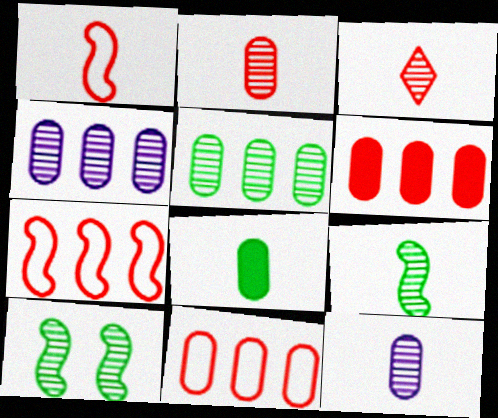[[3, 4, 10], 
[3, 9, 12]]